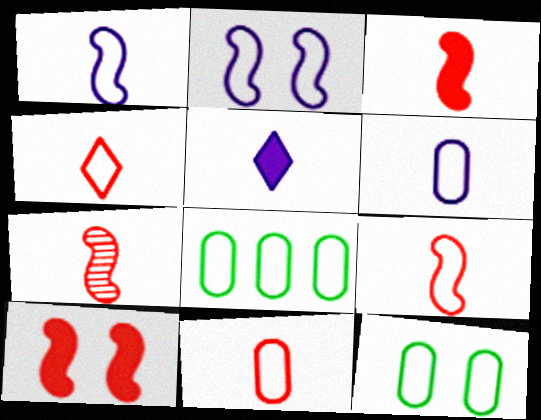[[2, 4, 8], 
[3, 7, 9], 
[4, 9, 11]]